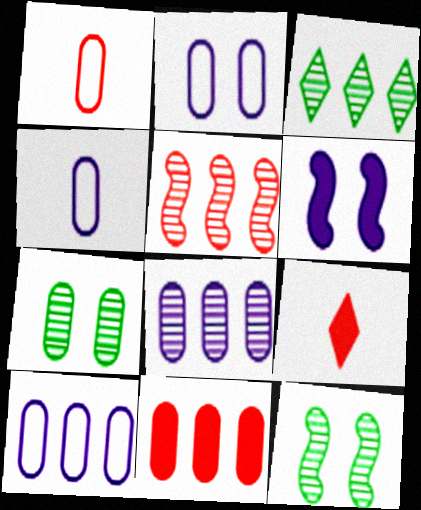[[1, 3, 6], 
[2, 4, 10], 
[3, 5, 8], 
[4, 7, 11], 
[9, 10, 12]]